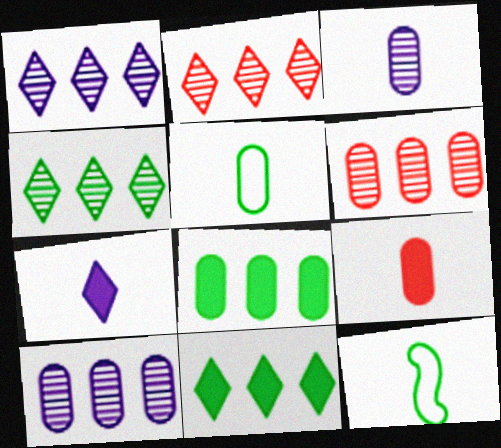[[1, 2, 4], 
[3, 5, 9]]